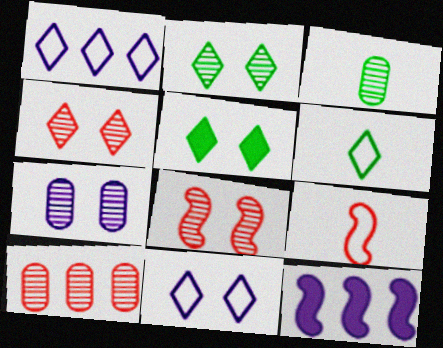[[2, 7, 8], 
[3, 7, 10], 
[4, 5, 11]]